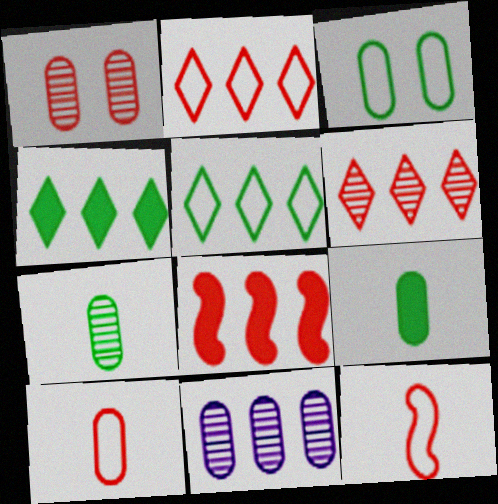[[1, 7, 11], 
[5, 8, 11]]